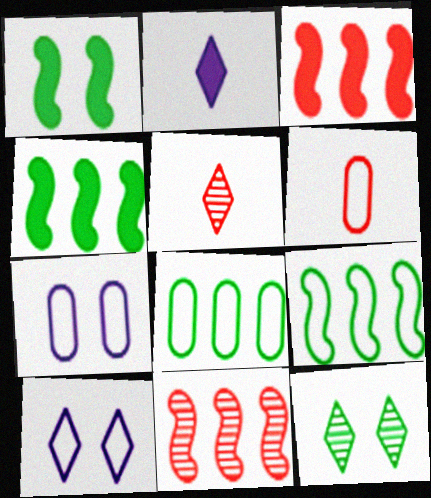[[4, 5, 7], 
[6, 7, 8], 
[6, 9, 10]]